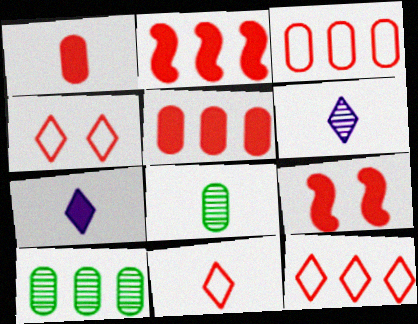[[4, 11, 12]]